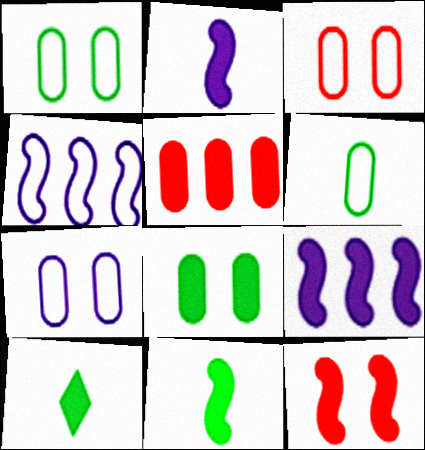[[1, 3, 7], 
[9, 11, 12]]